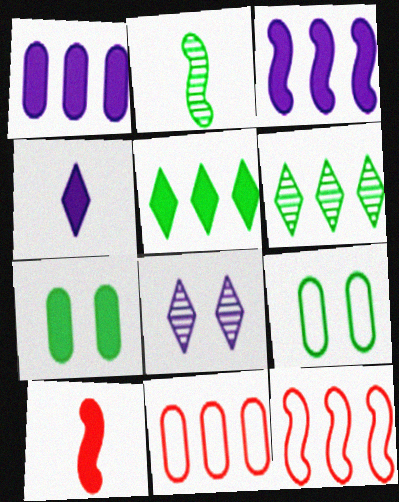[[1, 6, 12], 
[2, 5, 9], 
[3, 6, 11]]